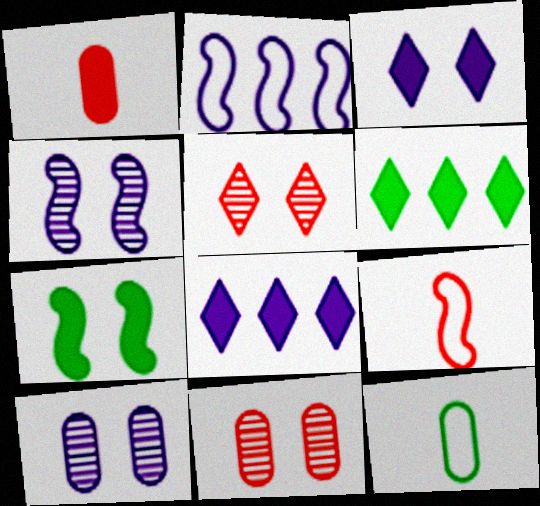[[1, 7, 8], 
[6, 9, 10]]